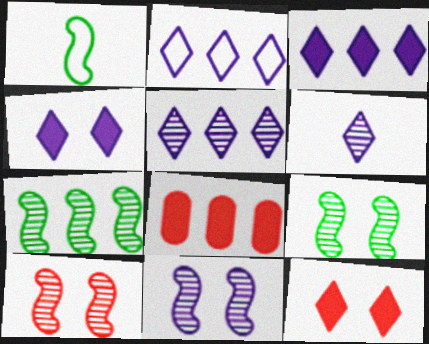[[2, 3, 5], 
[2, 4, 6], 
[2, 7, 8], 
[9, 10, 11]]